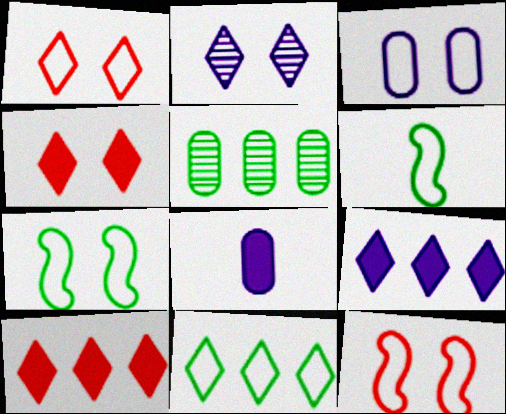[[1, 3, 7]]